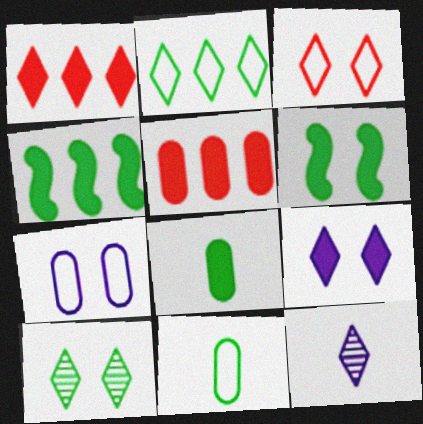[[3, 9, 10], 
[4, 10, 11]]